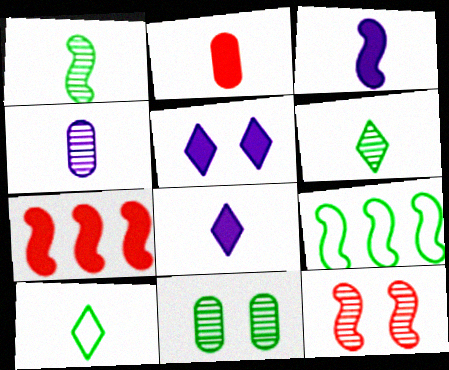[[3, 9, 12]]